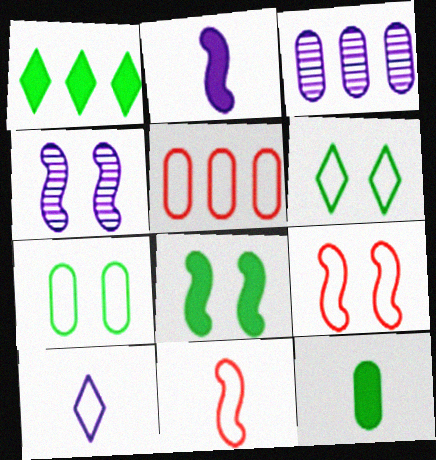[[1, 8, 12], 
[4, 8, 9]]